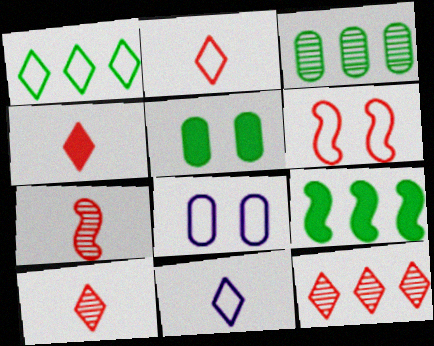[[1, 3, 9], 
[2, 4, 10], 
[8, 9, 10]]